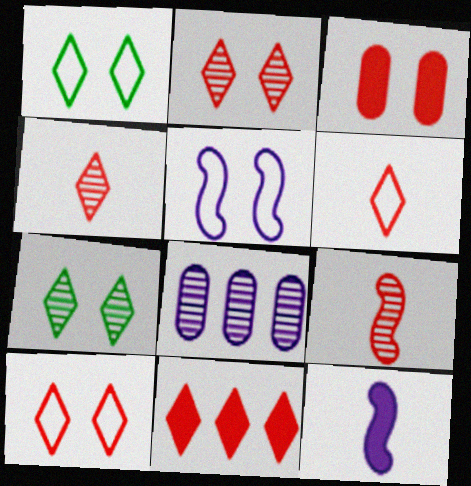[[2, 6, 11], 
[3, 5, 7], 
[4, 10, 11], 
[7, 8, 9]]